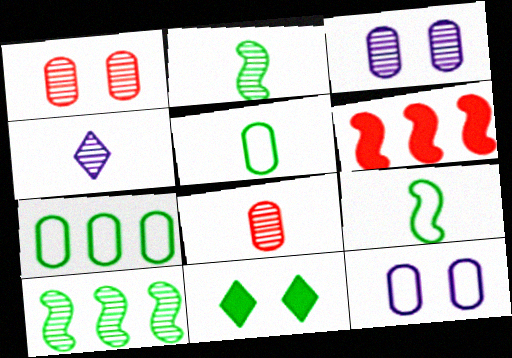[[1, 4, 10], 
[2, 4, 8], 
[2, 7, 11], 
[5, 10, 11]]